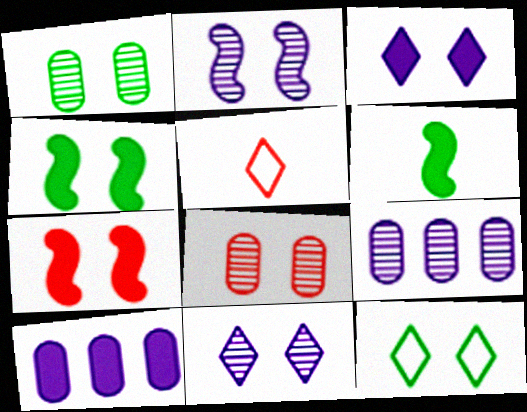[[1, 4, 12], 
[4, 5, 9]]